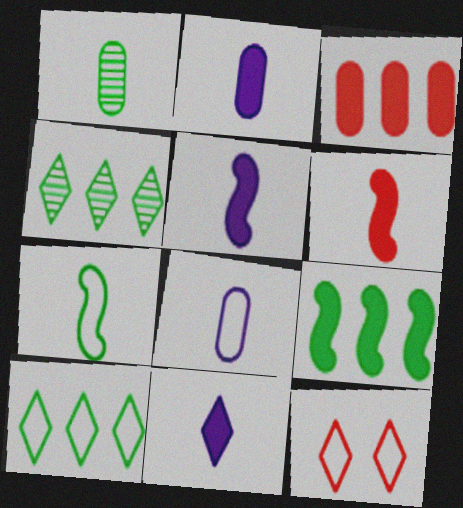[[2, 5, 11], 
[4, 11, 12]]